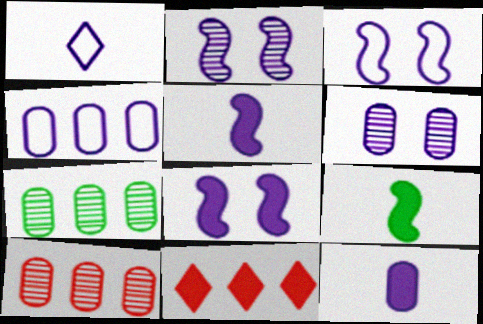[[1, 3, 4], 
[2, 3, 8], 
[4, 6, 12]]